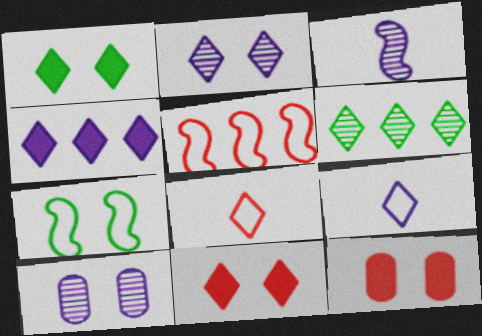[[2, 4, 9], 
[2, 7, 12], 
[6, 9, 11], 
[7, 10, 11]]